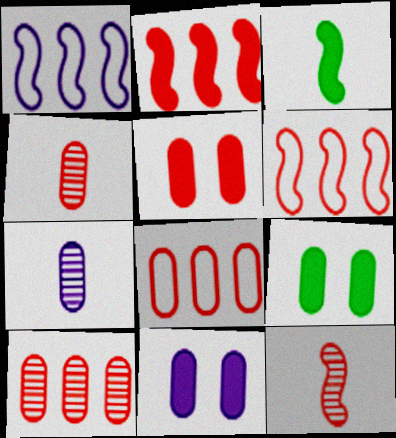[[4, 5, 8], 
[5, 9, 11], 
[7, 8, 9]]